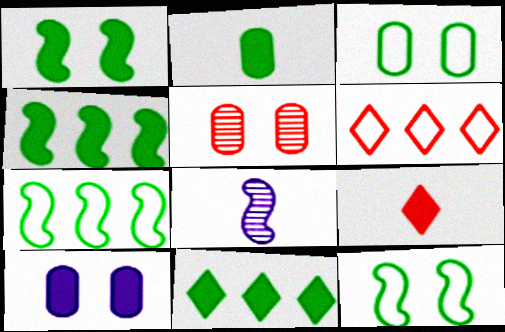[[1, 2, 11], 
[3, 5, 10], 
[4, 9, 10]]